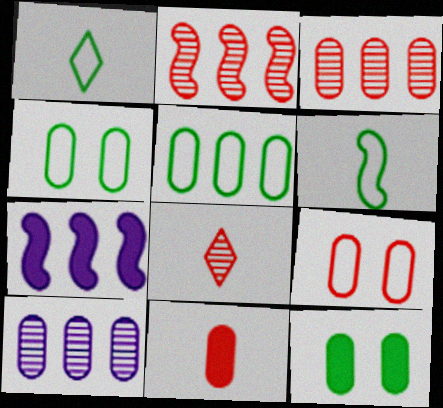[[3, 9, 11], 
[4, 7, 8], 
[4, 10, 11]]